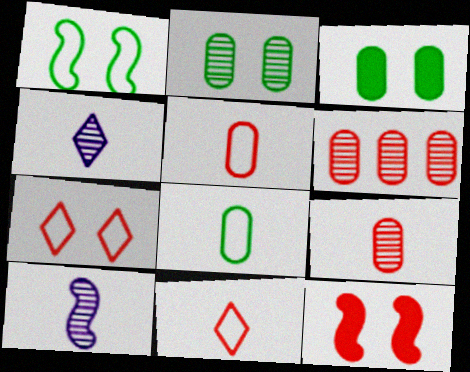[[6, 11, 12]]